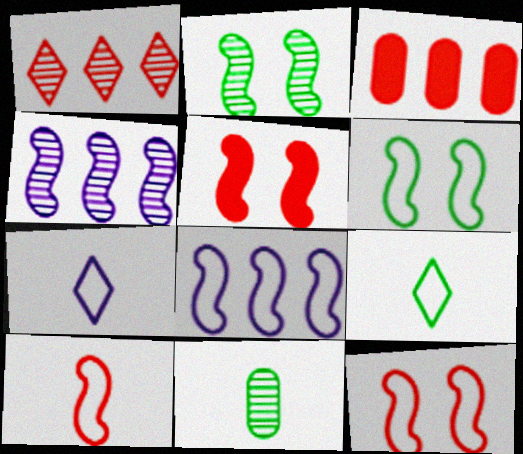[[2, 3, 7], 
[6, 8, 10]]